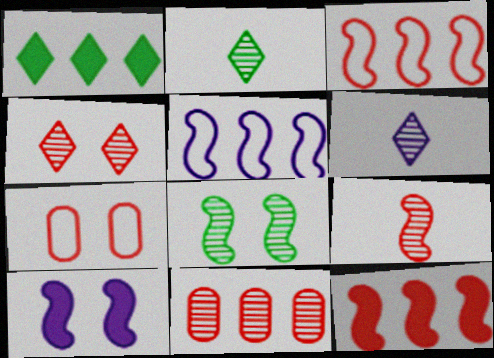[[1, 5, 11], 
[4, 9, 11], 
[6, 8, 11]]